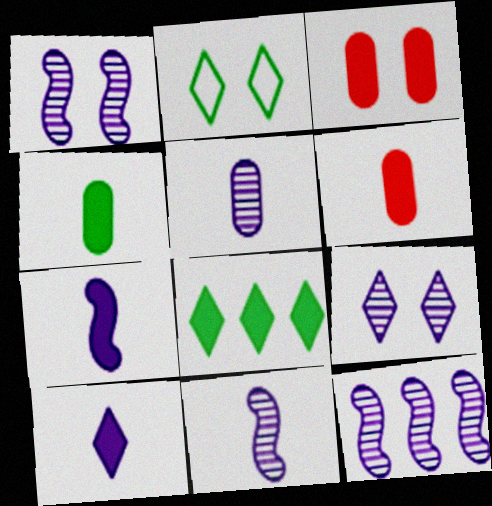[[1, 2, 3], 
[1, 11, 12], 
[2, 6, 12], 
[3, 7, 8], 
[5, 9, 12]]